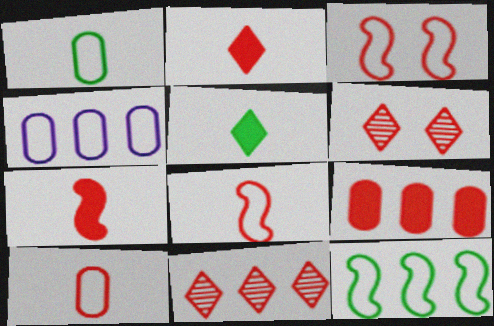[[6, 8, 9]]